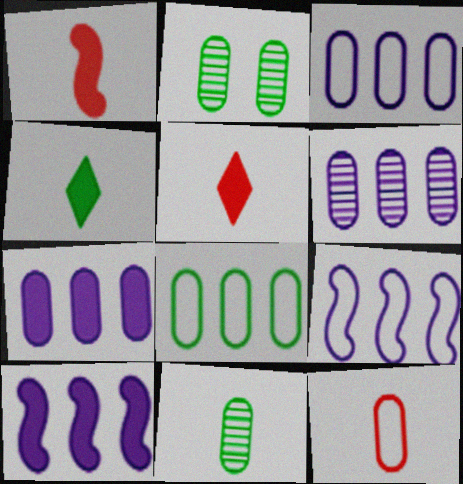[[2, 5, 9], 
[2, 7, 12], 
[3, 6, 7]]